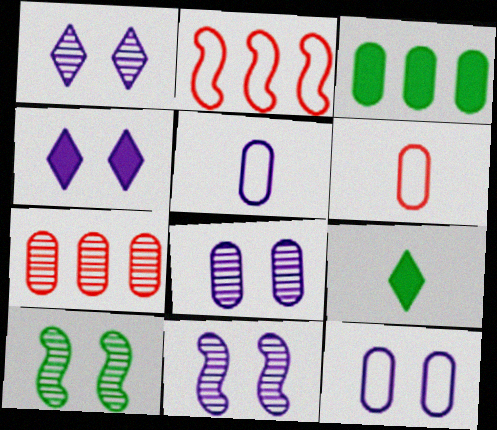[[1, 8, 11], 
[2, 8, 9], 
[3, 6, 8], 
[4, 11, 12]]